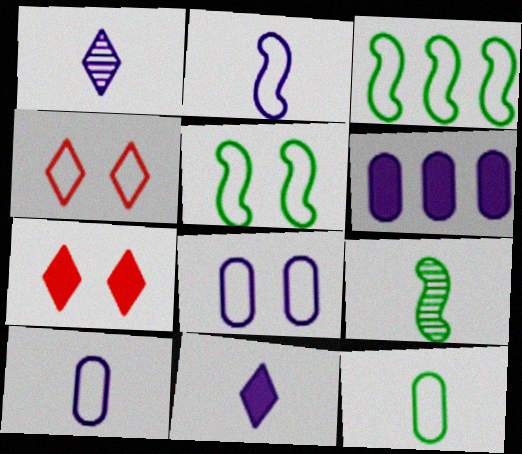[[3, 4, 10], 
[4, 5, 8], 
[4, 6, 9]]